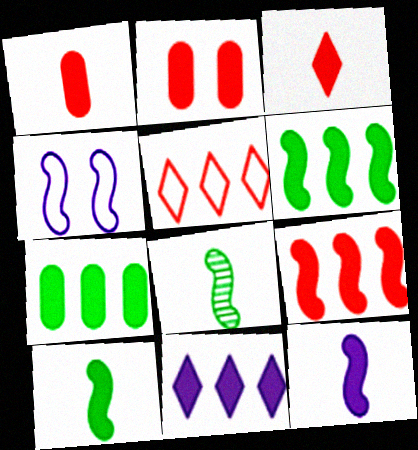[[2, 3, 9], 
[2, 10, 11], 
[4, 8, 9], 
[7, 9, 11]]